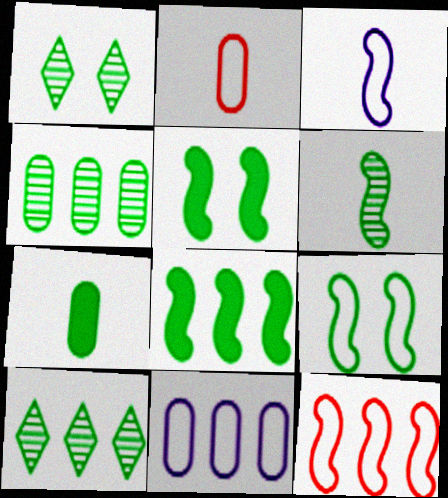[[1, 4, 6], 
[3, 9, 12], 
[6, 8, 9], 
[7, 9, 10]]